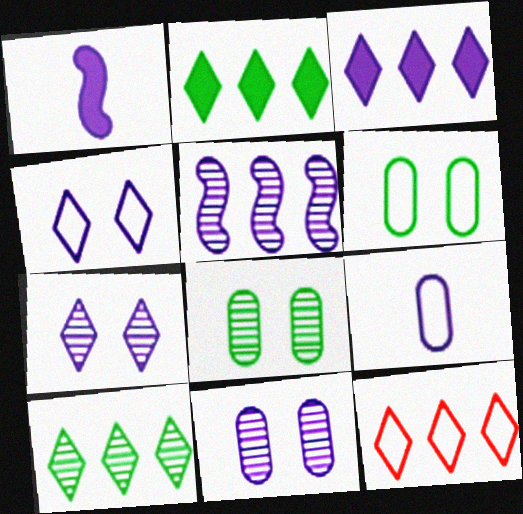[[1, 8, 12], 
[3, 10, 12]]